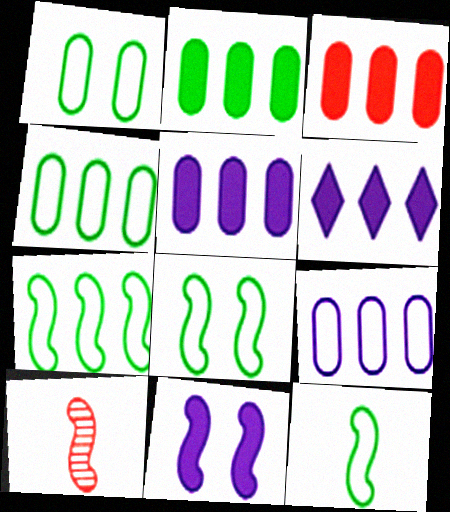[[1, 6, 10], 
[2, 3, 5], 
[7, 8, 12], 
[7, 10, 11]]